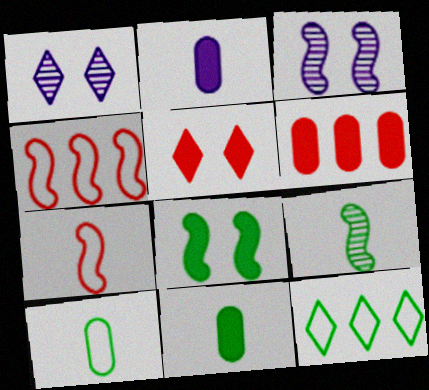[[1, 4, 11]]